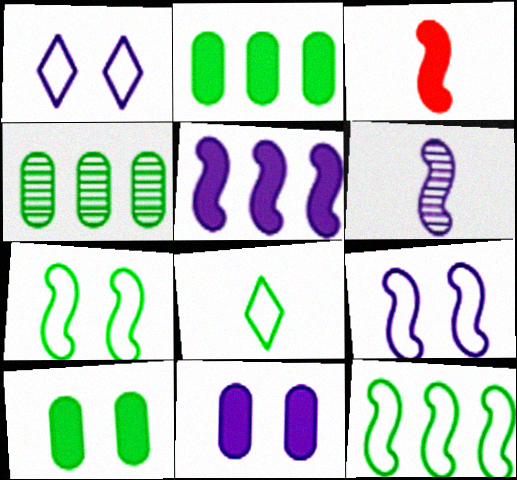[[1, 3, 4], 
[5, 6, 9]]